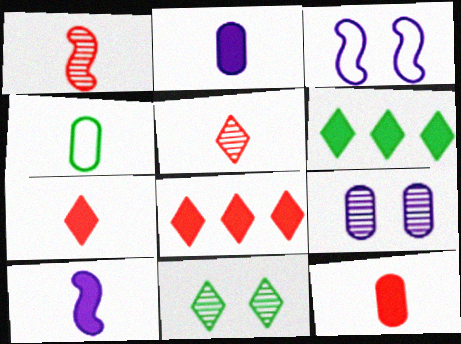[[4, 5, 10]]